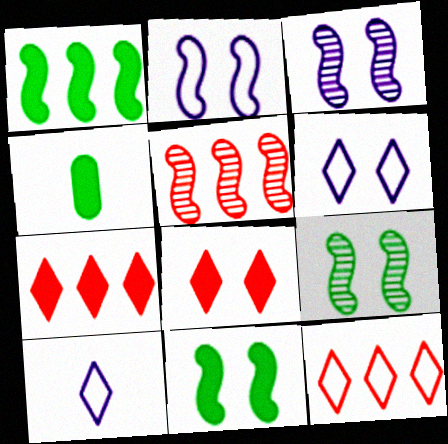[[3, 4, 12], 
[4, 5, 6]]